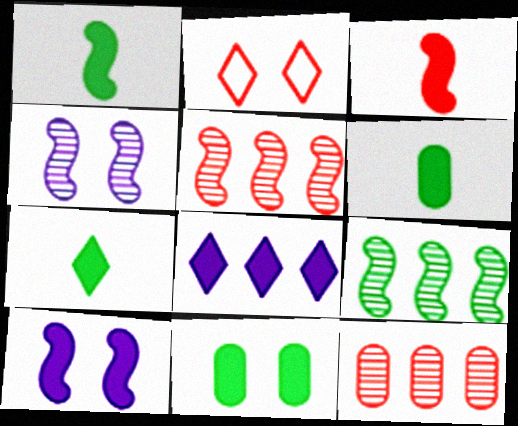[[1, 6, 7], 
[2, 3, 12], 
[2, 4, 11], 
[3, 8, 11]]